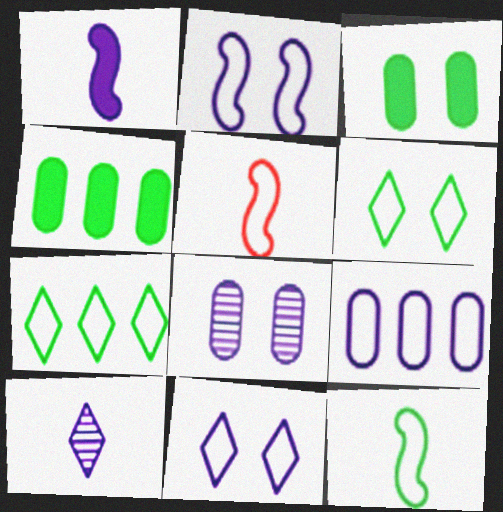[[5, 6, 9]]